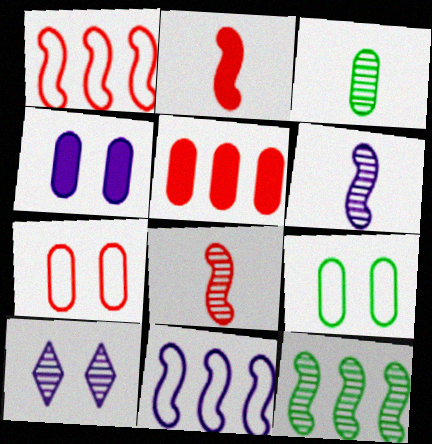[]